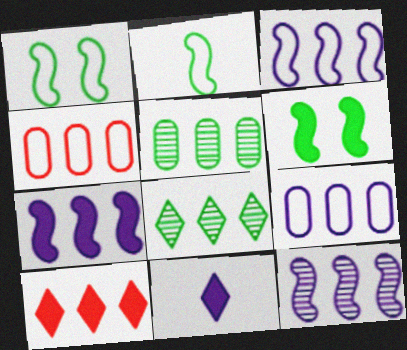[[3, 5, 10], 
[3, 7, 12], 
[4, 7, 8]]